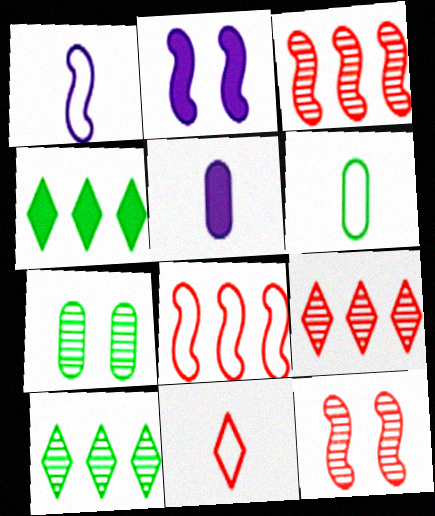[[1, 6, 11], 
[2, 6, 9]]